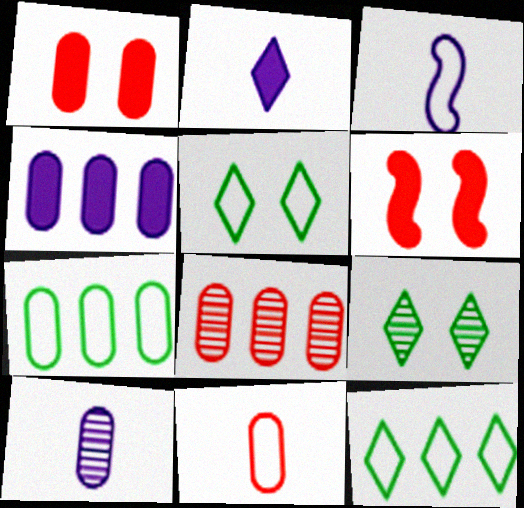[[1, 7, 10], 
[1, 8, 11], 
[2, 3, 10], 
[4, 7, 8], 
[6, 10, 12]]